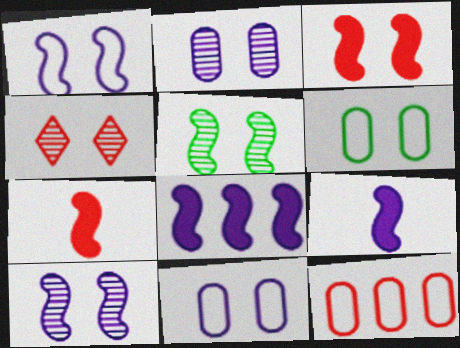[[1, 3, 5], 
[2, 4, 5], 
[4, 7, 12]]